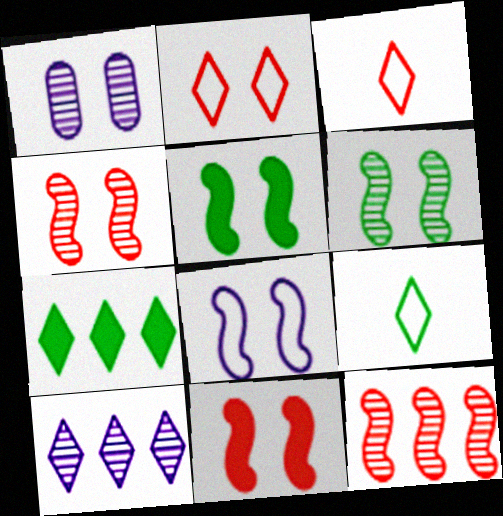[[1, 2, 5], 
[4, 5, 8], 
[6, 8, 11]]